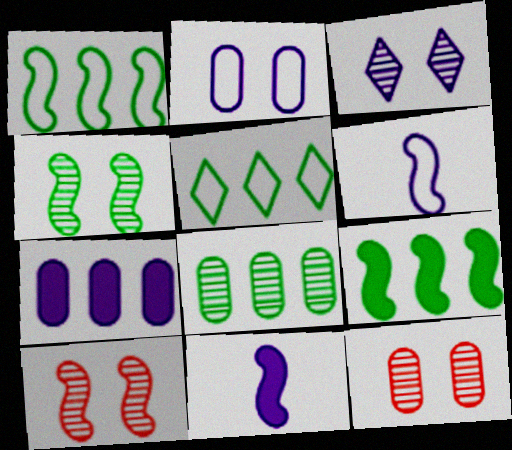[[1, 10, 11], 
[3, 4, 12], 
[3, 6, 7], 
[5, 8, 9], 
[5, 11, 12], 
[6, 9, 10]]